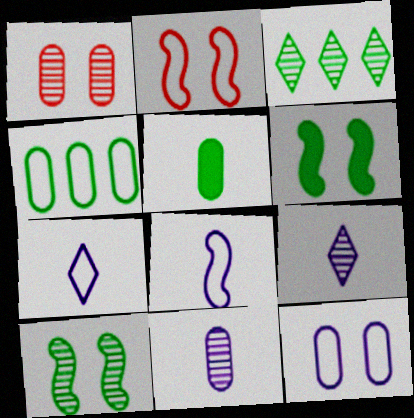[[2, 4, 7]]